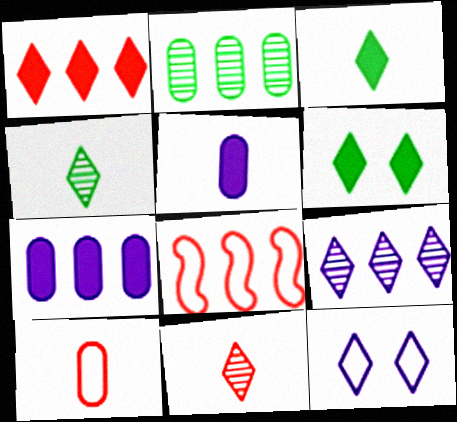[[1, 4, 12]]